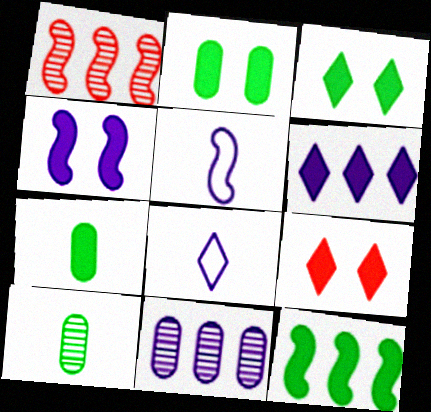[[1, 2, 8], 
[2, 4, 9], 
[3, 7, 12], 
[4, 8, 11]]